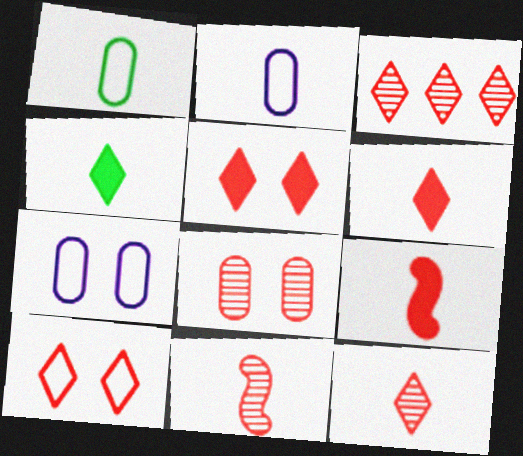[[2, 4, 11], 
[3, 6, 10], 
[3, 8, 11]]